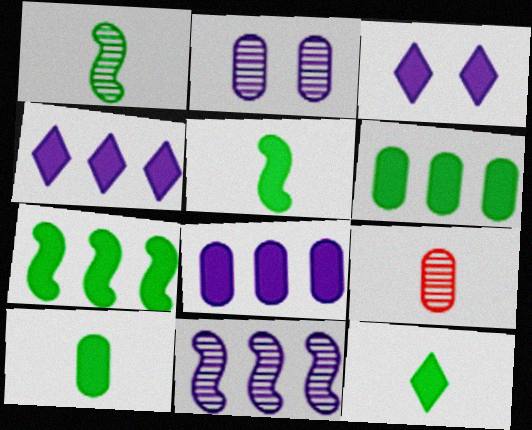[[5, 10, 12]]